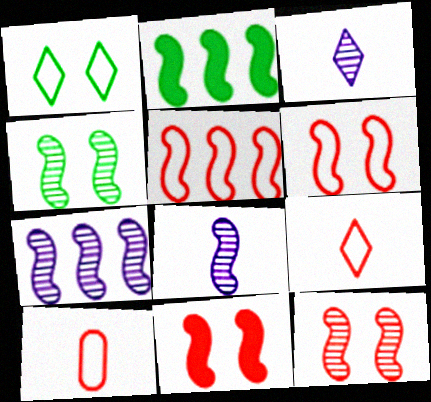[[2, 5, 7], 
[2, 6, 8], 
[6, 11, 12]]